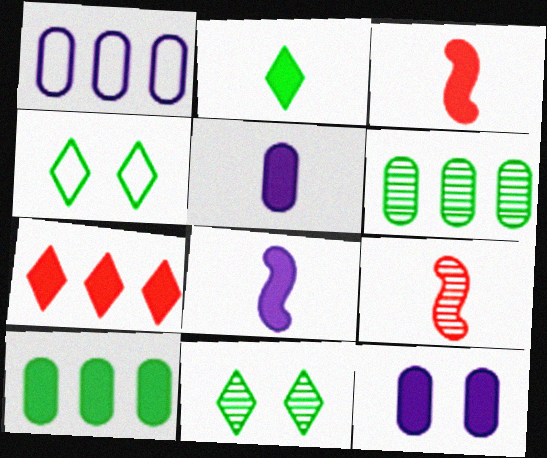[[1, 3, 11], 
[2, 3, 5]]